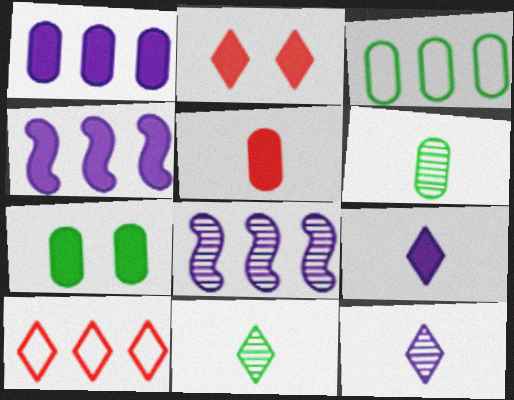[[1, 5, 7], 
[3, 6, 7]]